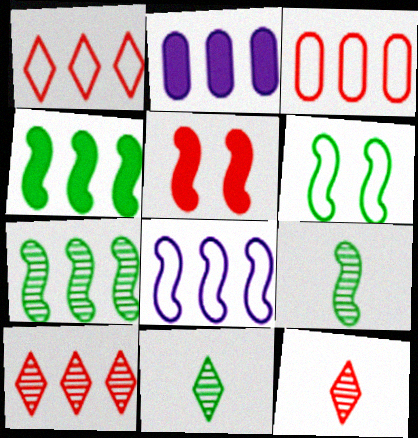[[1, 2, 7], 
[2, 6, 12], 
[3, 5, 12], 
[4, 6, 9], 
[5, 8, 9]]